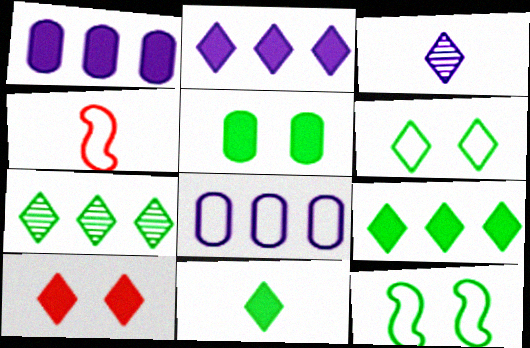[[2, 10, 11], 
[4, 6, 8], 
[6, 7, 11]]